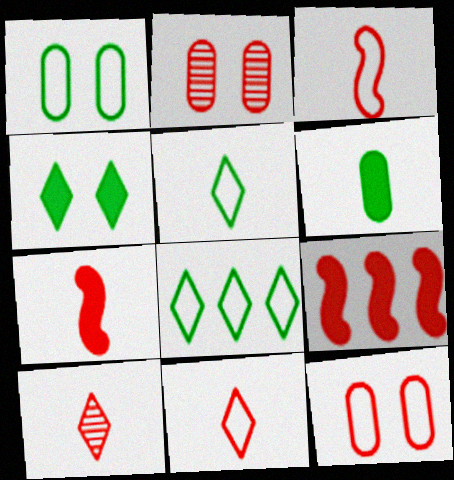[[2, 9, 11], 
[9, 10, 12]]